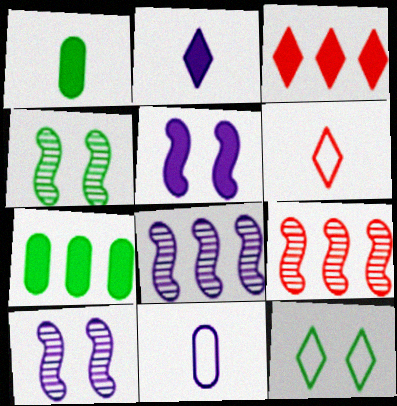[[1, 3, 5], 
[3, 4, 11], 
[6, 7, 10]]